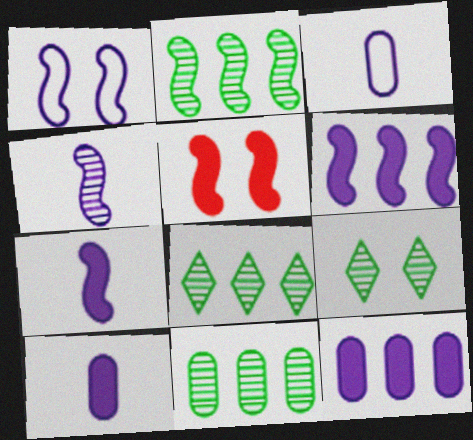[[1, 4, 6], 
[2, 8, 11], 
[3, 5, 8]]